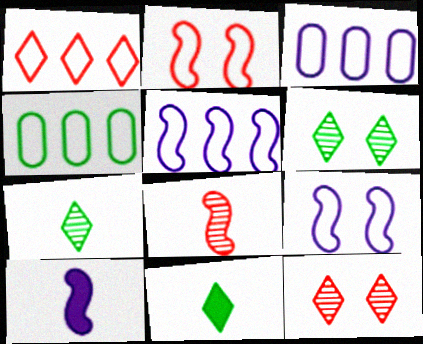[[1, 4, 5], 
[4, 10, 12]]